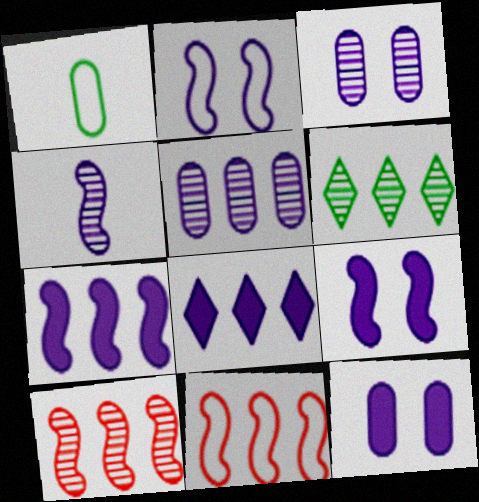[[2, 4, 7], 
[5, 6, 10]]